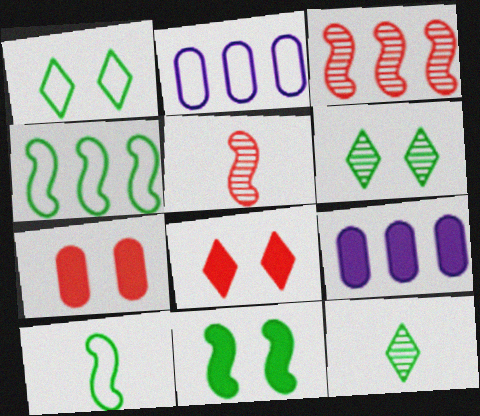[[1, 5, 9]]